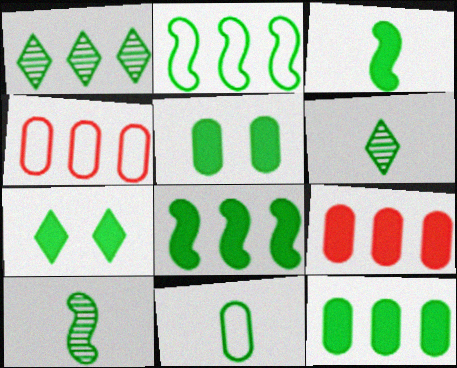[[1, 2, 12], 
[2, 5, 6], 
[3, 6, 11], 
[3, 7, 12]]